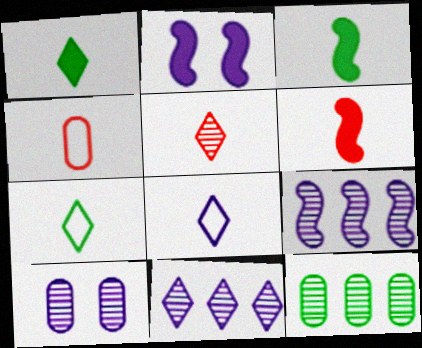[[1, 5, 8], 
[4, 5, 6]]